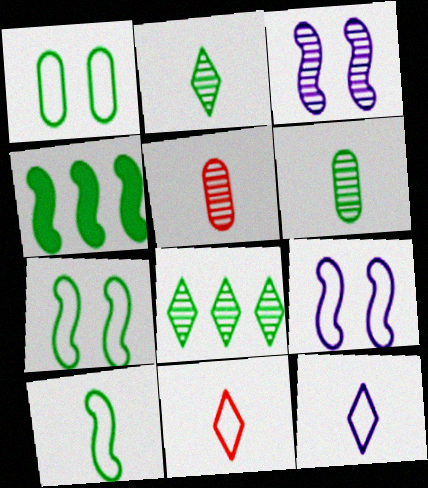[[1, 2, 4], 
[3, 5, 8]]